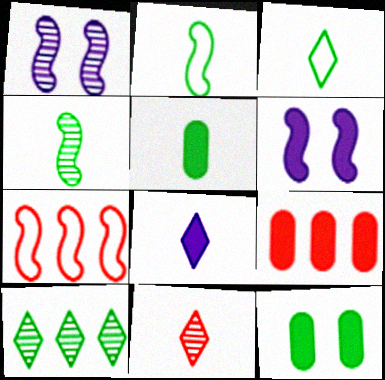[[1, 3, 9], 
[2, 10, 12], 
[3, 4, 5], 
[3, 8, 11], 
[4, 6, 7]]